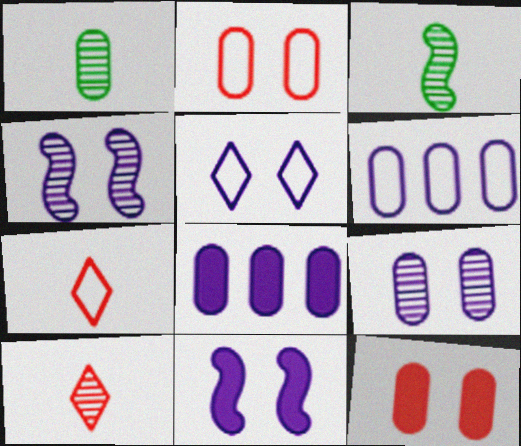[[1, 2, 8], 
[1, 6, 12], 
[5, 9, 11]]